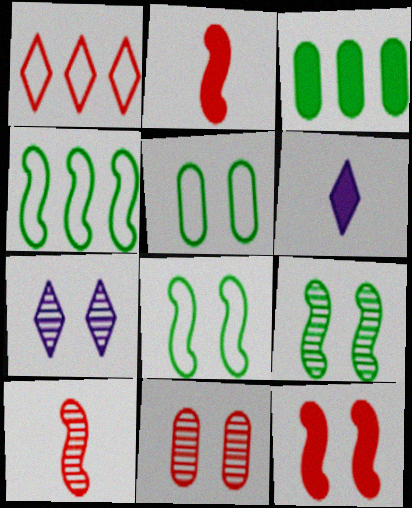[[1, 2, 11], 
[3, 6, 12], 
[4, 6, 11], 
[5, 7, 12], 
[7, 9, 11]]